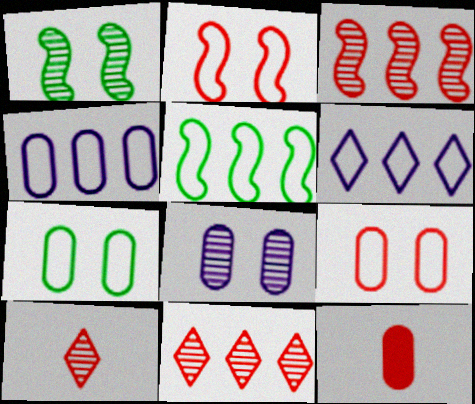[[1, 6, 12], 
[2, 11, 12]]